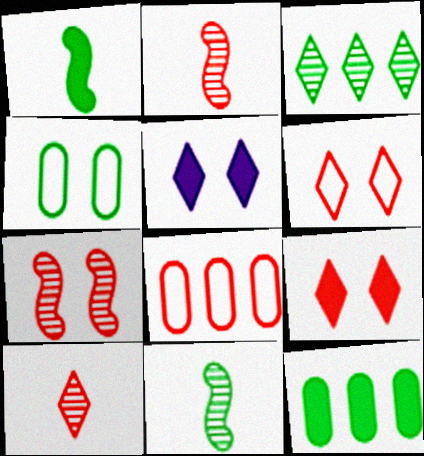[[1, 3, 4], 
[2, 8, 9], 
[4, 5, 7], 
[5, 8, 11]]